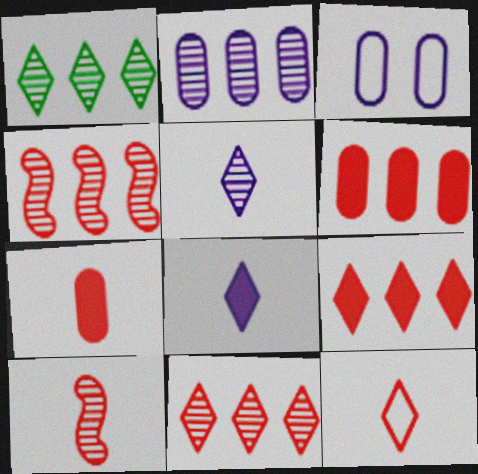[[1, 2, 4], 
[7, 10, 12]]